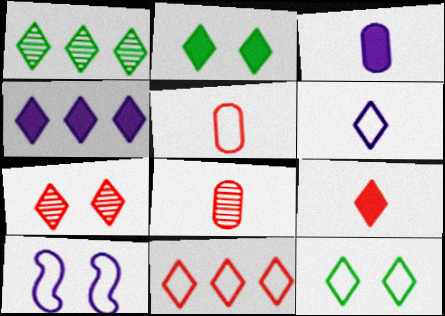[[1, 4, 11], 
[2, 4, 9], 
[6, 11, 12], 
[7, 9, 11]]